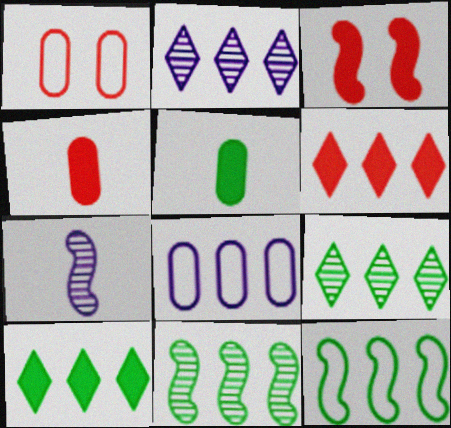[[1, 7, 10], 
[3, 4, 6], 
[3, 7, 12], 
[6, 8, 11]]